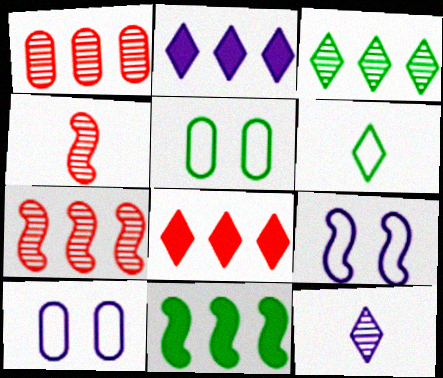[[2, 4, 5], 
[4, 9, 11]]